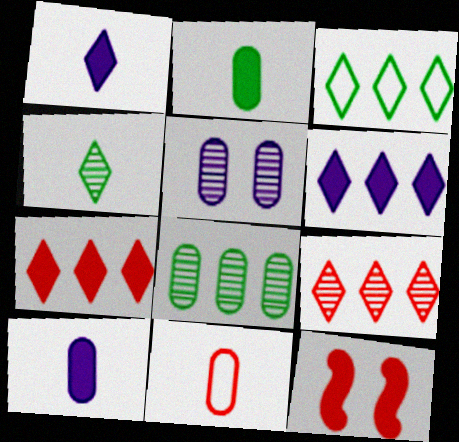[[2, 6, 12], 
[3, 6, 9], 
[9, 11, 12]]